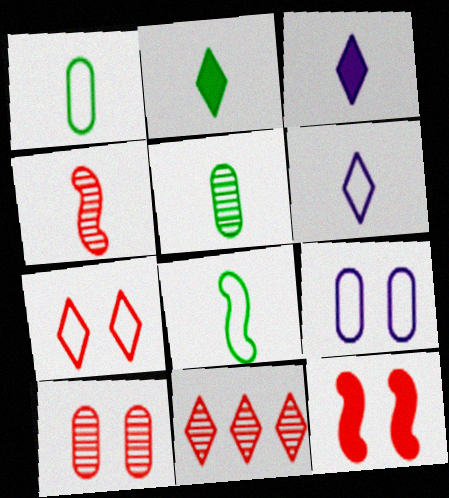[[1, 3, 4], 
[2, 5, 8], 
[4, 10, 11], 
[7, 10, 12]]